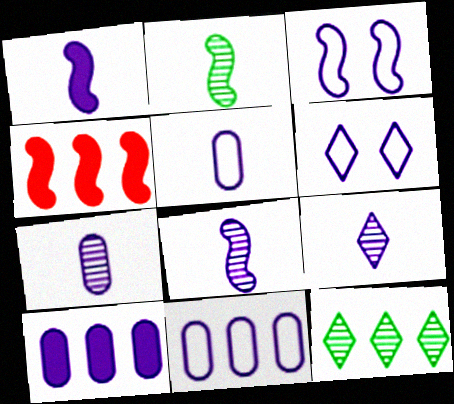[[1, 5, 9], 
[2, 3, 4], 
[3, 9, 10], 
[4, 11, 12], 
[6, 8, 10], 
[7, 8, 9]]